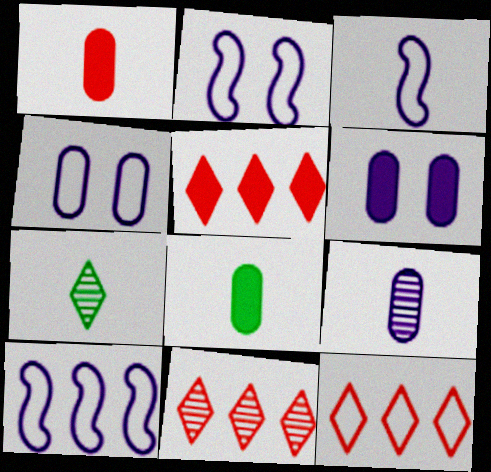[[1, 3, 7], 
[2, 3, 10], 
[2, 8, 11], 
[5, 11, 12]]